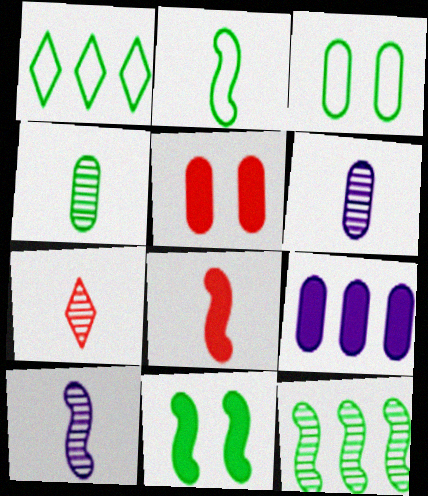[[1, 2, 3], 
[1, 4, 11], 
[1, 5, 10], 
[2, 8, 10], 
[2, 11, 12], 
[4, 7, 10]]